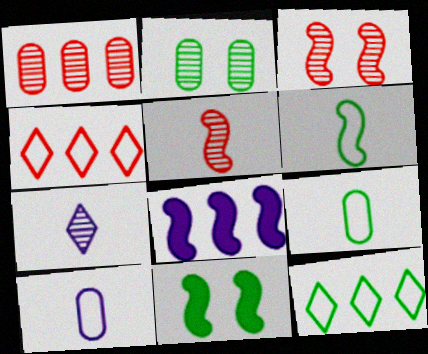[[1, 8, 12], 
[3, 6, 8]]